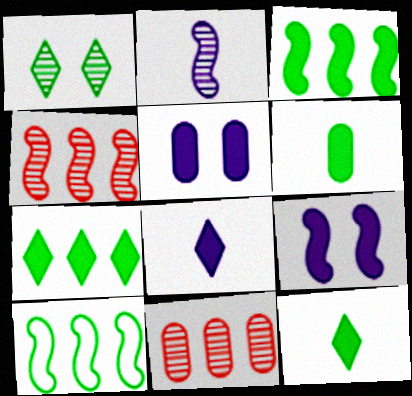[[1, 2, 11], 
[1, 6, 10]]